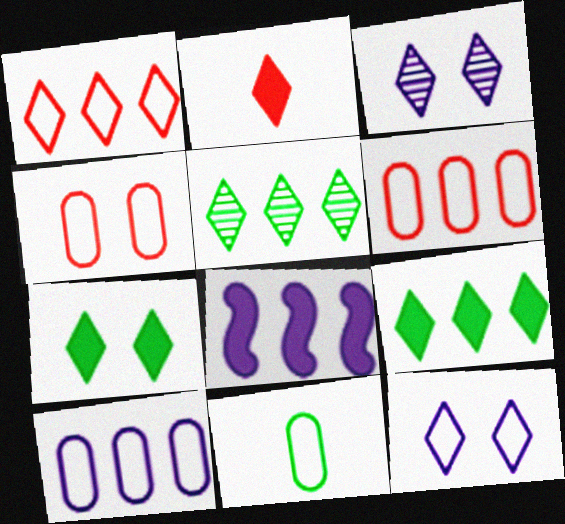[[2, 5, 12], 
[4, 10, 11], 
[5, 6, 8]]